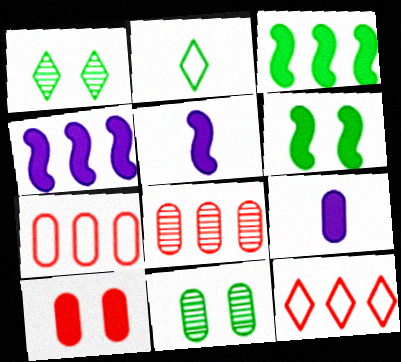[[1, 5, 7], 
[2, 3, 11], 
[5, 11, 12], 
[7, 9, 11]]